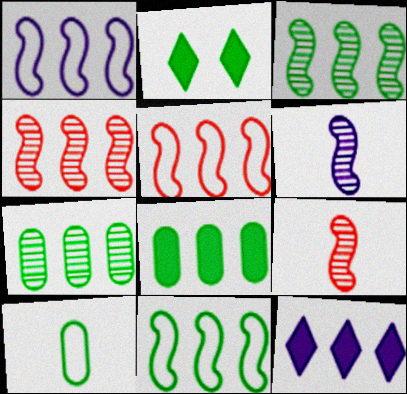[[1, 5, 11], 
[2, 3, 10], 
[5, 7, 12]]